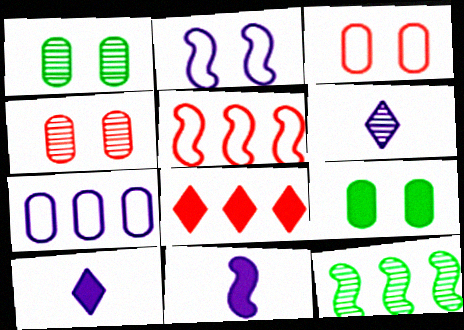[[1, 5, 10], 
[3, 10, 12], 
[4, 6, 12], 
[5, 6, 9], 
[7, 8, 12], 
[8, 9, 11]]